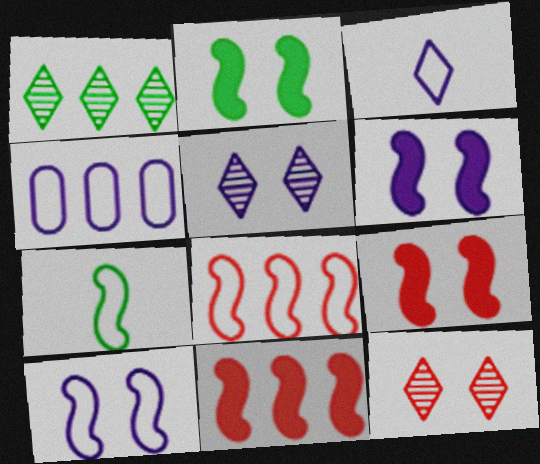[[1, 4, 11], 
[2, 6, 9], 
[3, 4, 10], 
[7, 8, 10]]